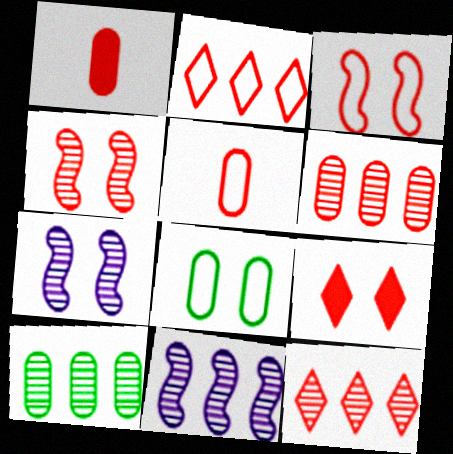[[1, 2, 4], 
[1, 3, 12], 
[2, 3, 5], 
[7, 8, 9], 
[10, 11, 12]]